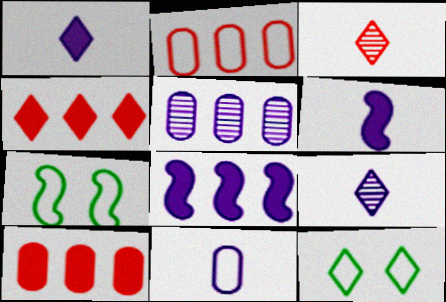[[4, 9, 12], 
[6, 9, 11], 
[7, 9, 10]]